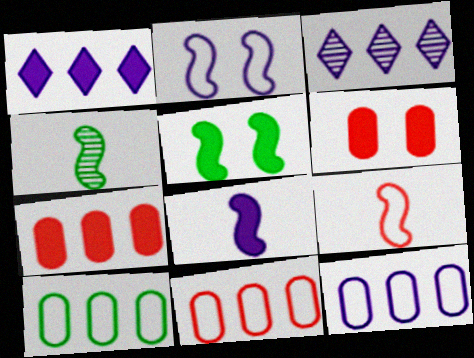[[4, 8, 9], 
[10, 11, 12]]